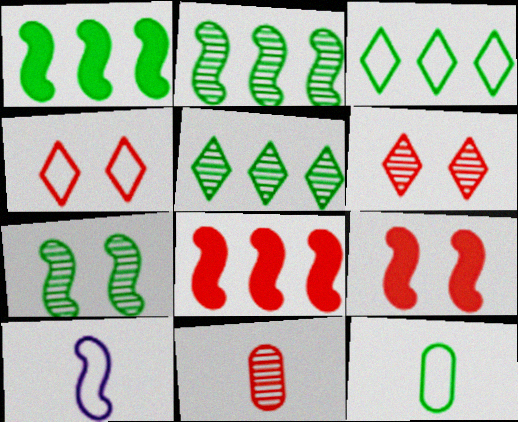[[2, 9, 10], 
[4, 8, 11], 
[7, 8, 10]]